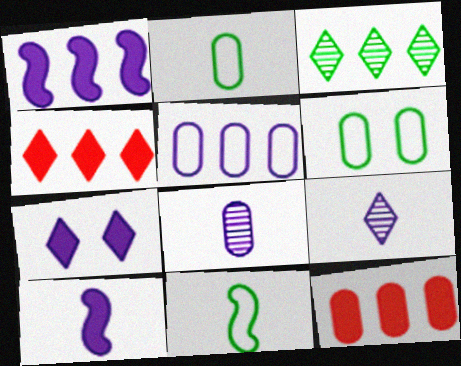[[6, 8, 12]]